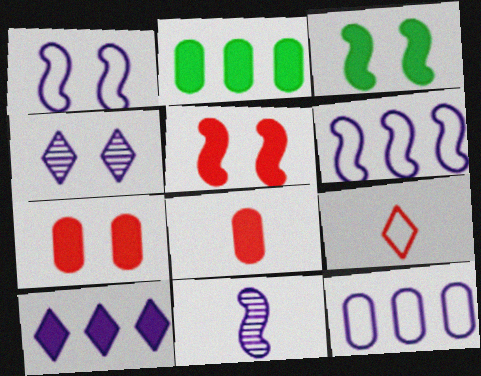[[3, 8, 10]]